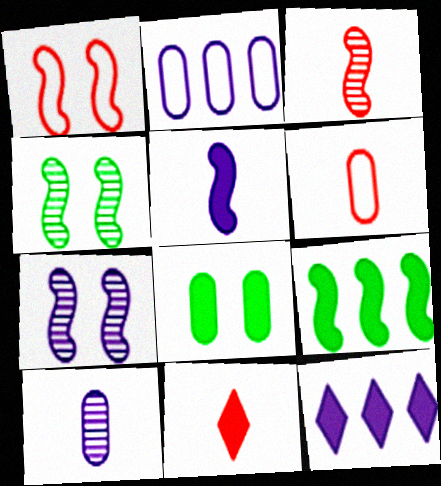[[2, 4, 11], 
[3, 6, 11], 
[4, 6, 12]]